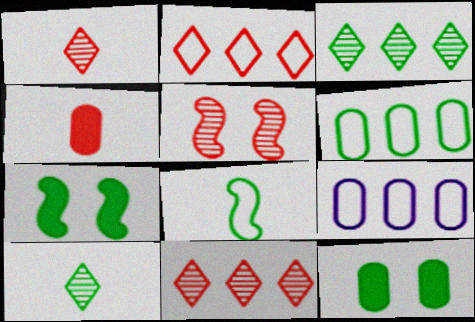[[1, 7, 9], 
[2, 4, 5], 
[3, 8, 12], 
[6, 7, 10]]